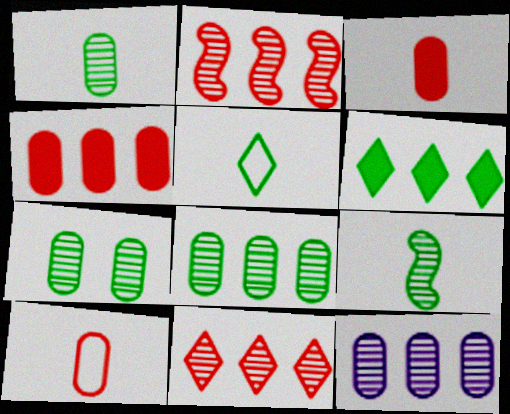[[1, 7, 8]]